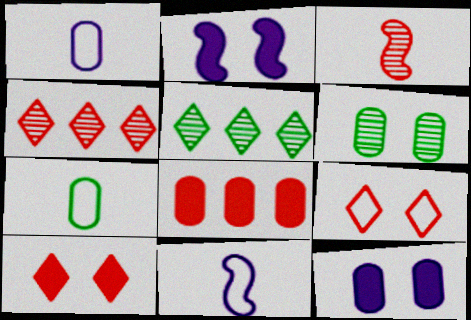[[1, 6, 8], 
[2, 4, 7], 
[2, 6, 9], 
[3, 8, 9]]